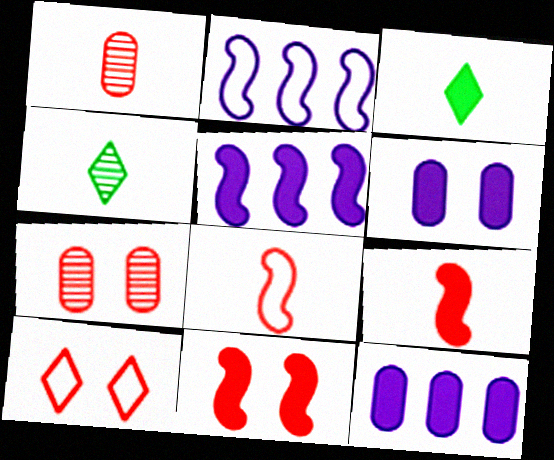[[2, 3, 7], 
[3, 11, 12], 
[7, 10, 11]]